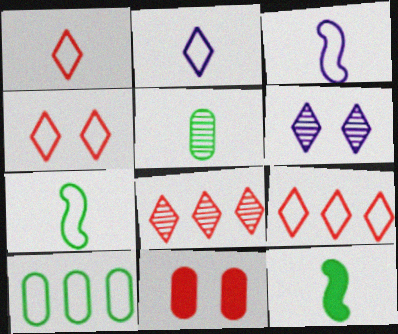[[1, 4, 9], 
[3, 4, 10]]